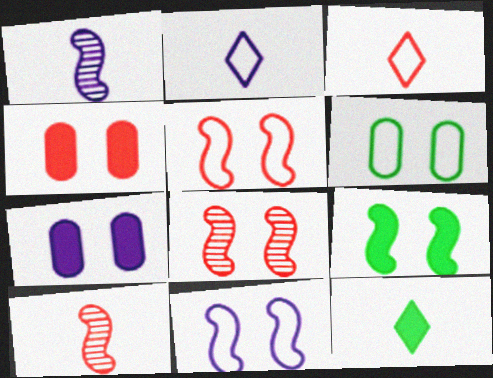[[8, 9, 11]]